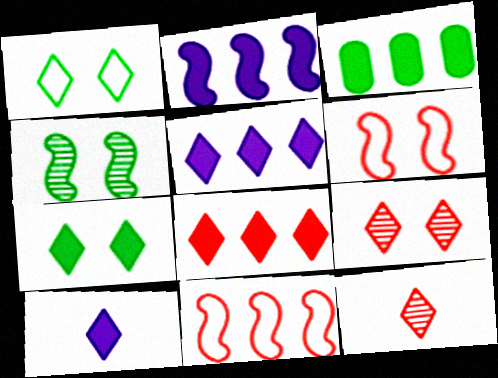[[1, 5, 12], 
[2, 3, 8], 
[7, 8, 10]]